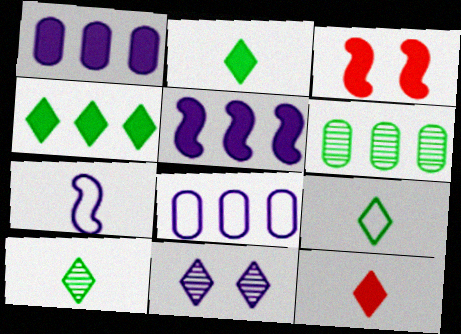[[1, 2, 3], 
[1, 7, 11], 
[2, 9, 10], 
[3, 8, 10]]